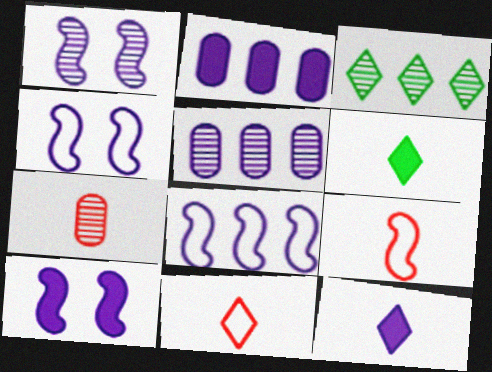[[1, 3, 7], 
[1, 4, 10], 
[2, 10, 12], 
[4, 5, 12]]